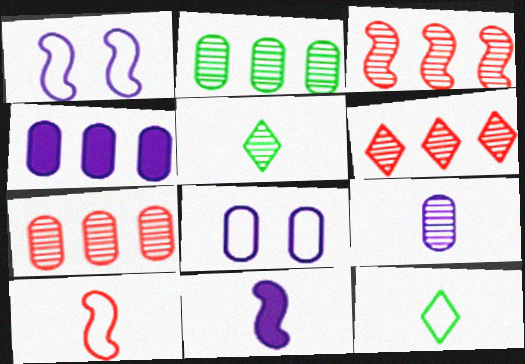[[3, 6, 7], 
[4, 8, 9]]